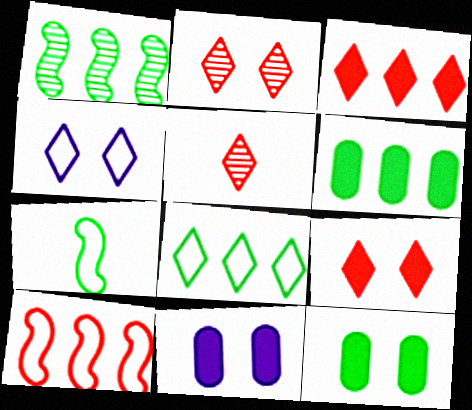[[1, 6, 8]]